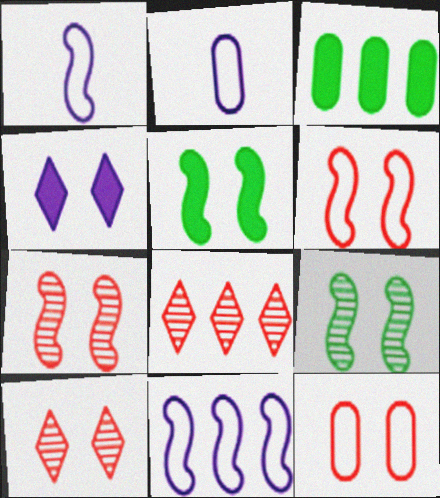[[1, 3, 10], 
[2, 5, 8], 
[3, 8, 11], 
[4, 9, 12]]